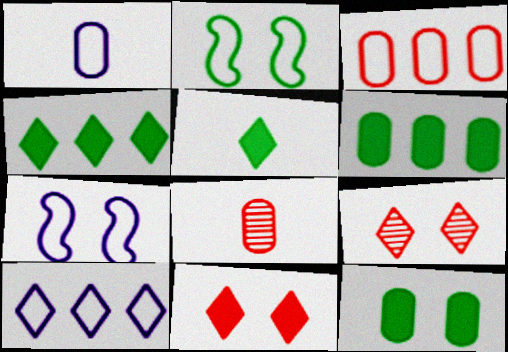[[1, 7, 10], 
[4, 7, 8], 
[5, 9, 10], 
[7, 9, 12]]